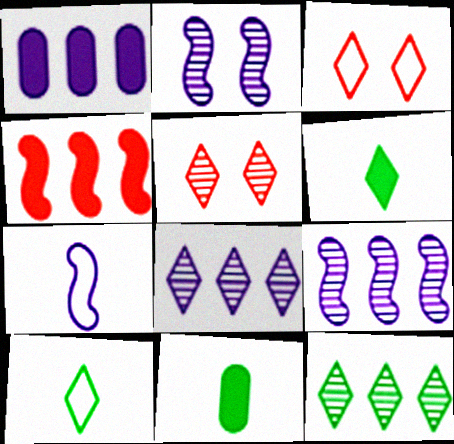[[3, 6, 8], 
[3, 9, 11]]